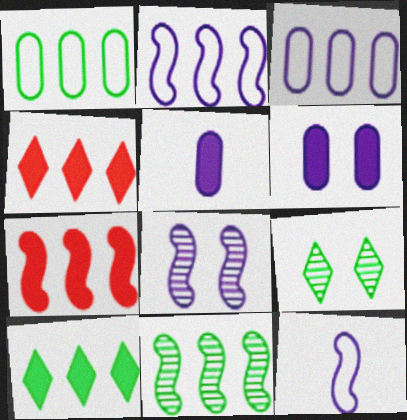[[1, 10, 11], 
[2, 7, 11], 
[3, 4, 11]]